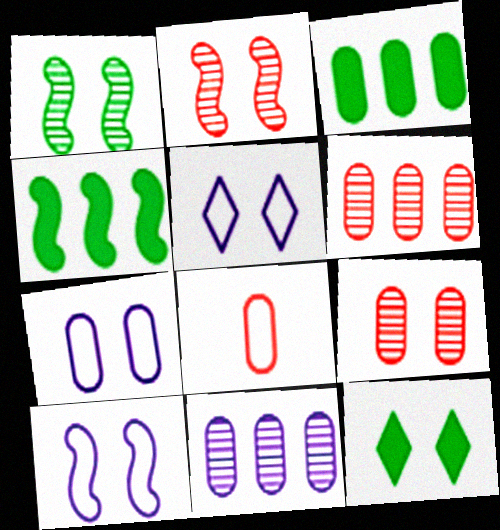[[2, 7, 12], 
[5, 7, 10], 
[9, 10, 12]]